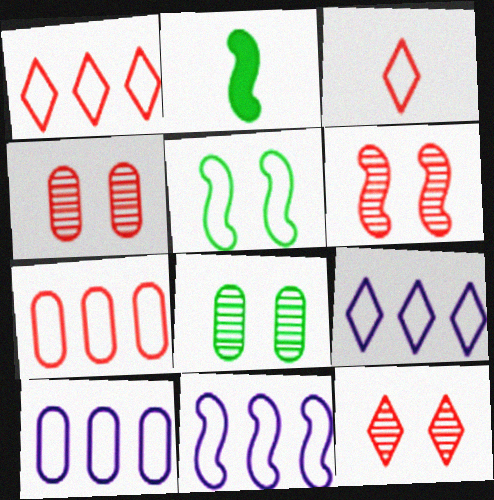[[2, 4, 9], 
[2, 6, 11], 
[2, 10, 12], 
[3, 5, 10], 
[4, 6, 12], 
[9, 10, 11]]